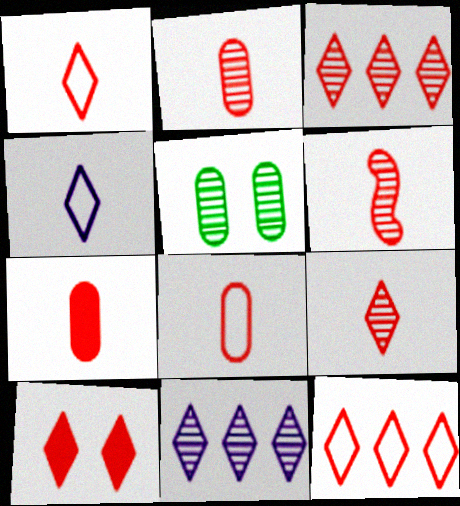[[1, 3, 10], 
[1, 6, 7], 
[2, 6, 9], 
[2, 7, 8], 
[5, 6, 11], 
[9, 10, 12]]